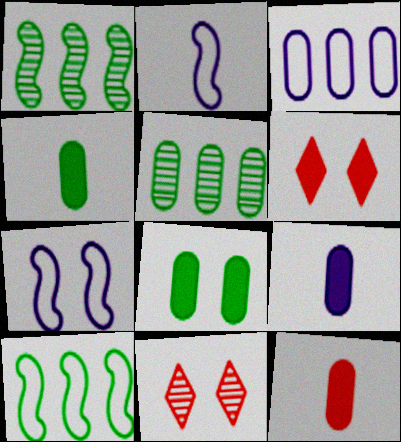[[2, 5, 6], 
[4, 9, 12], 
[7, 8, 11], 
[9, 10, 11]]